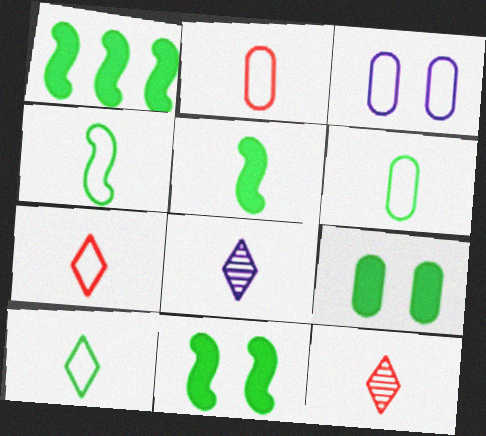[[1, 3, 12], 
[1, 5, 11], 
[2, 5, 8], 
[4, 6, 10]]